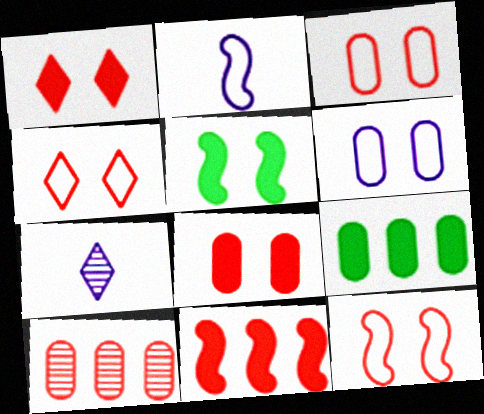[[3, 4, 12], 
[7, 9, 12]]